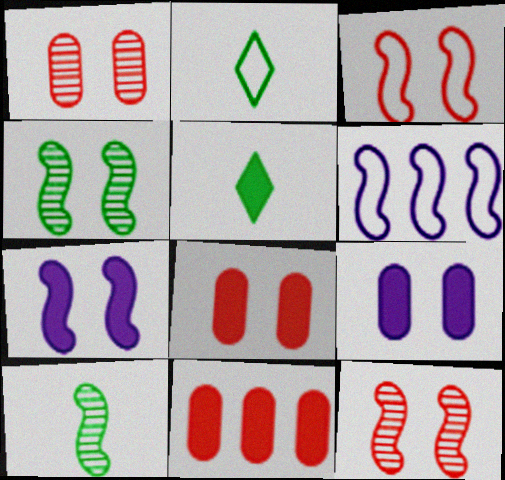[[1, 5, 6], 
[3, 4, 7], 
[5, 7, 11]]